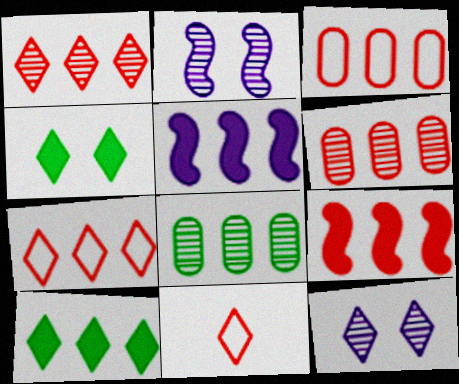[[1, 3, 9], 
[5, 7, 8], 
[6, 7, 9], 
[10, 11, 12]]